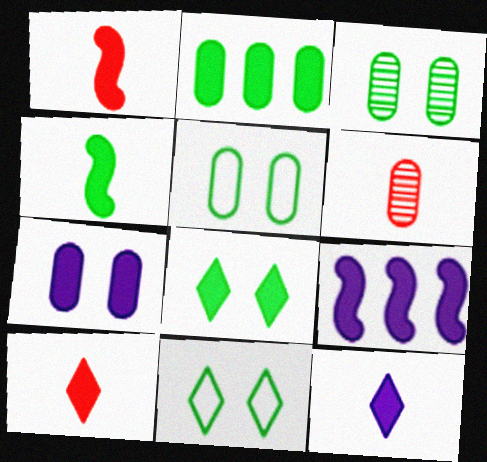[[2, 4, 8], 
[6, 9, 11], 
[7, 9, 12]]